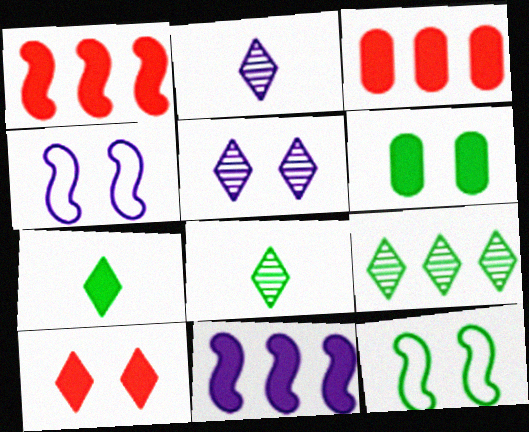[[2, 3, 12], 
[3, 4, 8]]